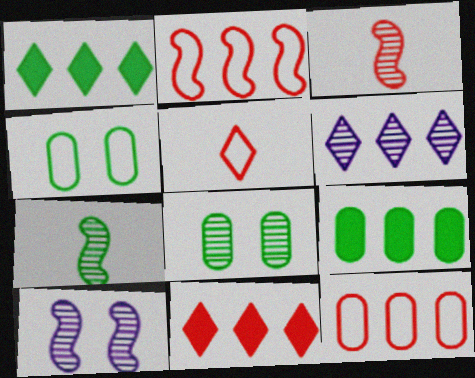[[1, 4, 7], 
[2, 6, 9], 
[3, 6, 8], 
[5, 9, 10]]